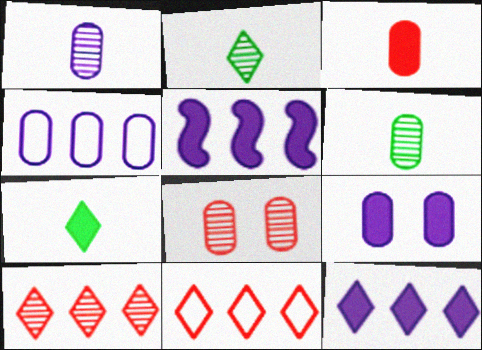[[1, 4, 9]]